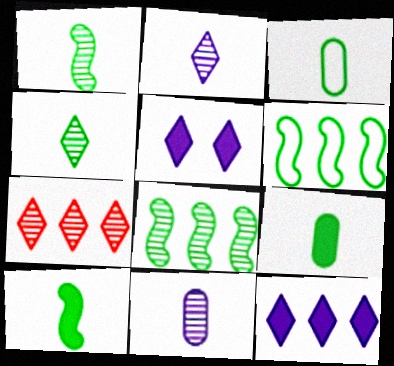[[3, 4, 10]]